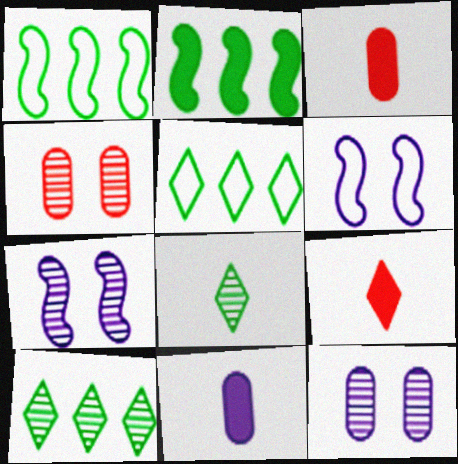[[1, 9, 12], 
[3, 5, 7], 
[3, 6, 10]]